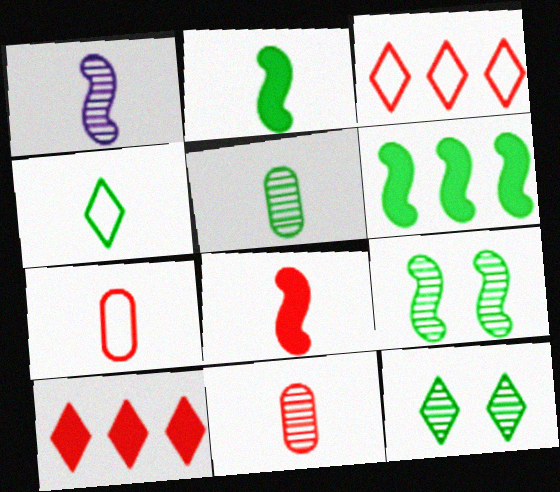[[2, 4, 5]]